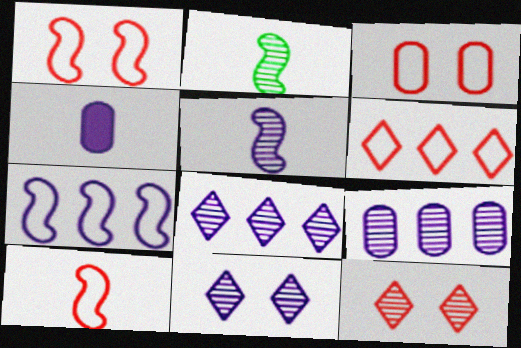[[2, 9, 12], 
[3, 6, 10], 
[4, 7, 11], 
[5, 9, 11]]